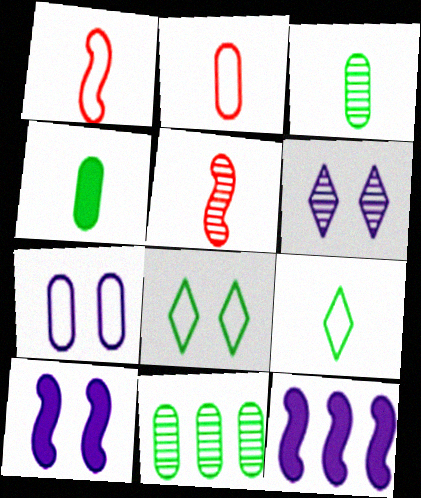[[5, 6, 11], 
[6, 7, 10]]